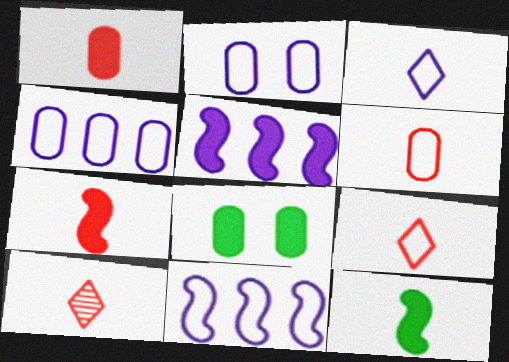[[2, 3, 11], 
[6, 7, 10], 
[8, 10, 11]]